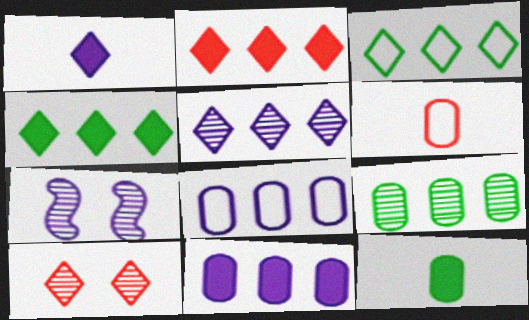[[1, 3, 10], 
[1, 7, 8], 
[2, 3, 5], 
[4, 6, 7]]